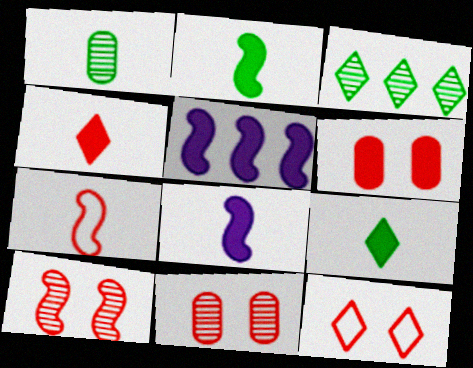[[1, 5, 12], 
[5, 6, 9], 
[6, 10, 12]]